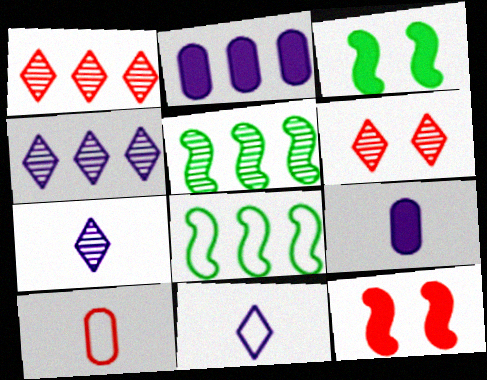[[1, 2, 8], 
[1, 10, 12], 
[3, 4, 10], 
[6, 8, 9]]